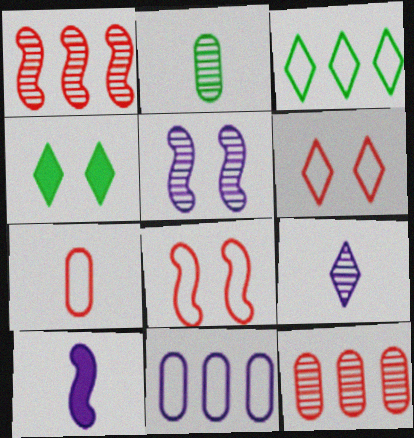[]